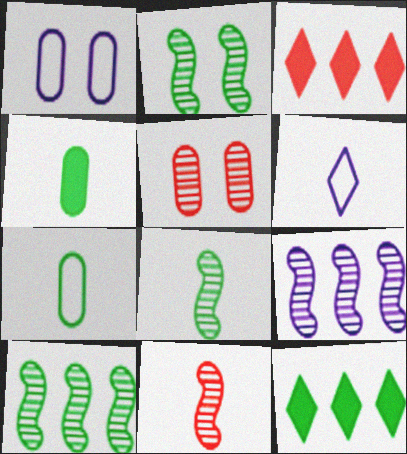[[1, 3, 8], 
[1, 11, 12], 
[2, 7, 12], 
[2, 8, 10], 
[2, 9, 11], 
[4, 6, 11]]